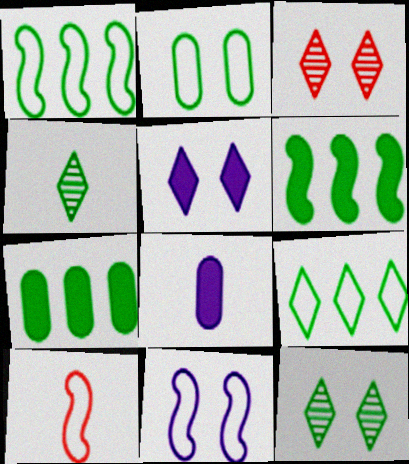[[1, 3, 8], 
[1, 10, 11], 
[2, 4, 6], 
[4, 8, 10]]